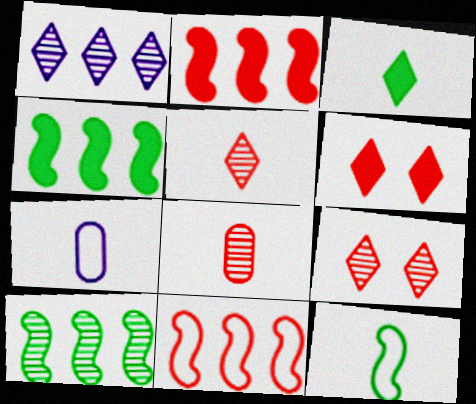[[4, 7, 9], 
[6, 7, 10], 
[6, 8, 11]]